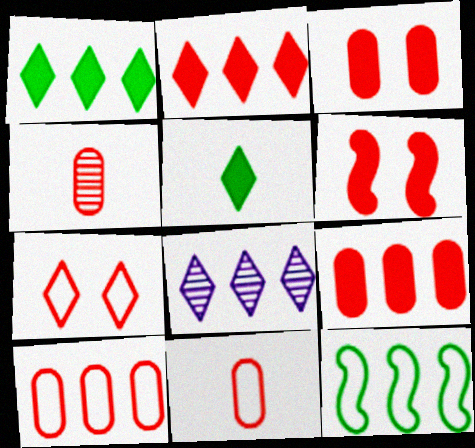[[3, 4, 10], 
[5, 7, 8], 
[8, 9, 12]]